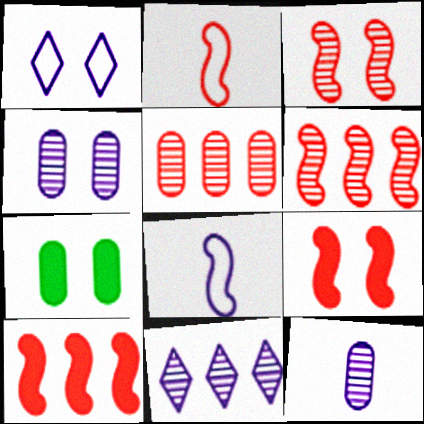[[1, 3, 7], 
[2, 3, 10], 
[2, 6, 9], 
[2, 7, 11]]